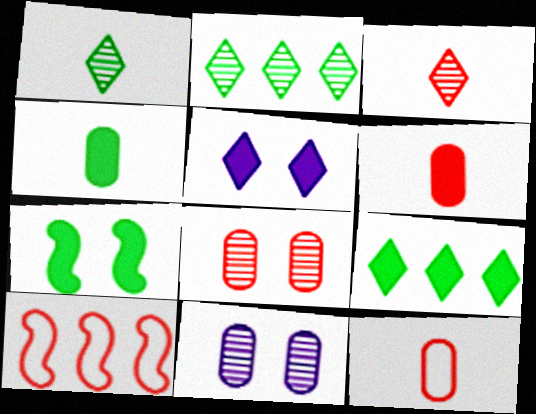[[4, 7, 9]]